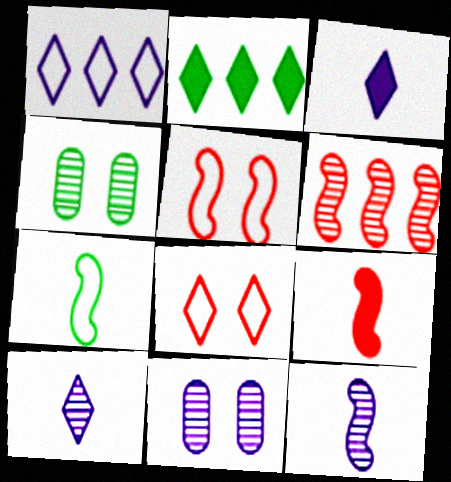[[1, 4, 9], 
[2, 4, 7], 
[2, 8, 10], 
[4, 6, 10], 
[5, 6, 9], 
[7, 9, 12]]